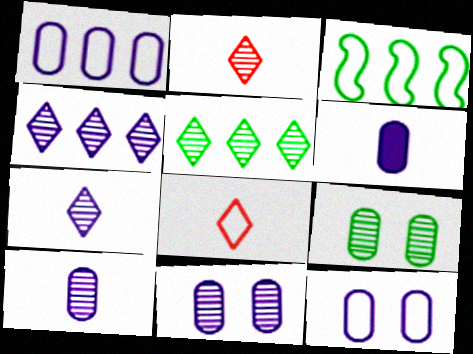[[1, 6, 11], 
[3, 8, 12]]